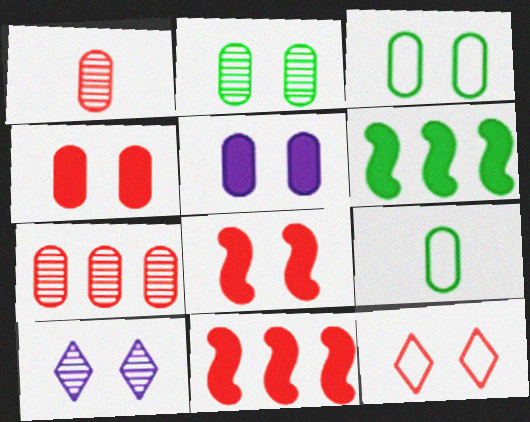[[1, 11, 12], 
[3, 8, 10], 
[5, 7, 9], 
[9, 10, 11]]